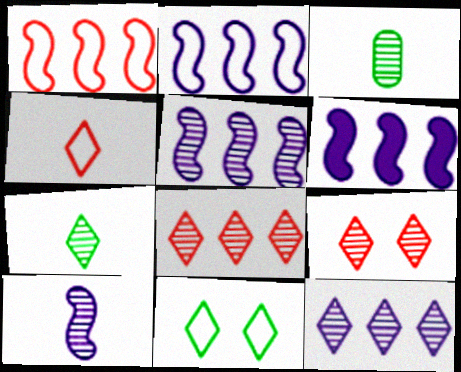[[2, 5, 6], 
[3, 5, 9], 
[7, 9, 12]]